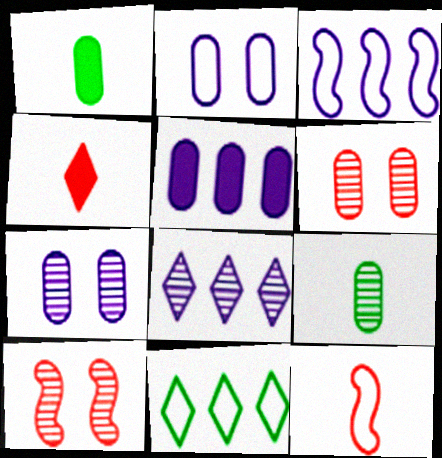[[2, 11, 12], 
[3, 5, 8], 
[8, 9, 10]]